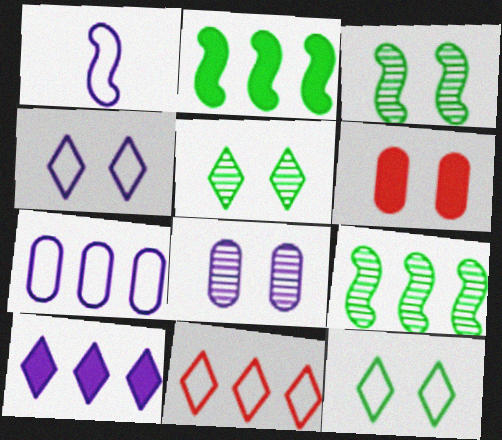[[1, 4, 7], 
[1, 8, 10], 
[3, 4, 6]]